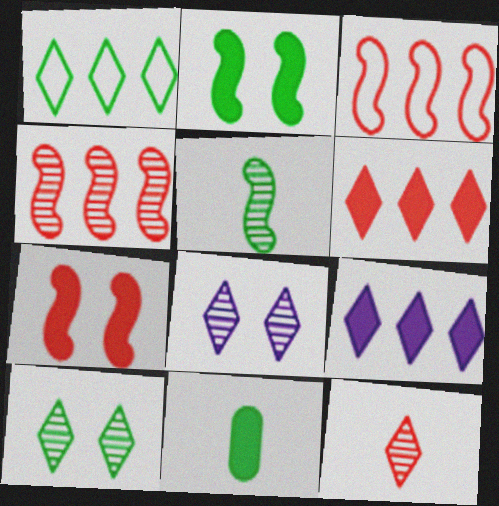[[3, 8, 11], 
[7, 9, 11]]